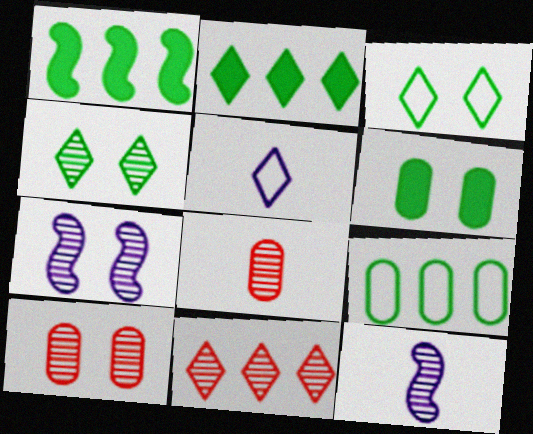[[1, 5, 10], 
[4, 7, 10]]